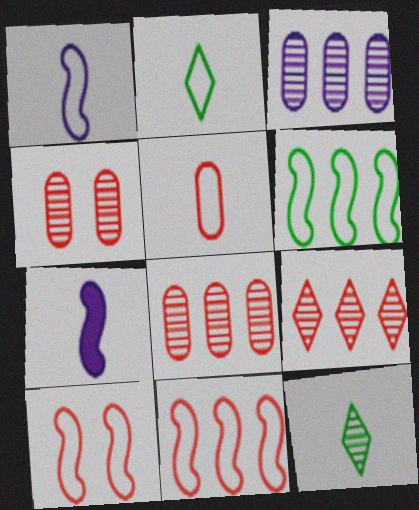[[1, 2, 5], 
[1, 6, 10], 
[5, 7, 12]]